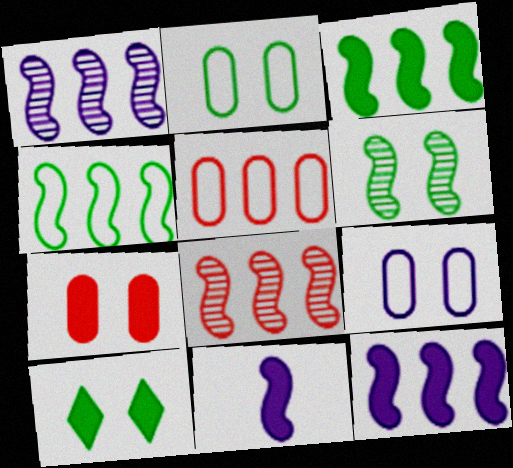[[2, 6, 10], 
[4, 8, 12]]